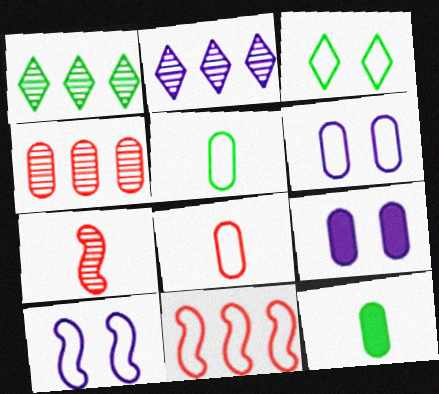[[4, 5, 9], 
[4, 6, 12]]